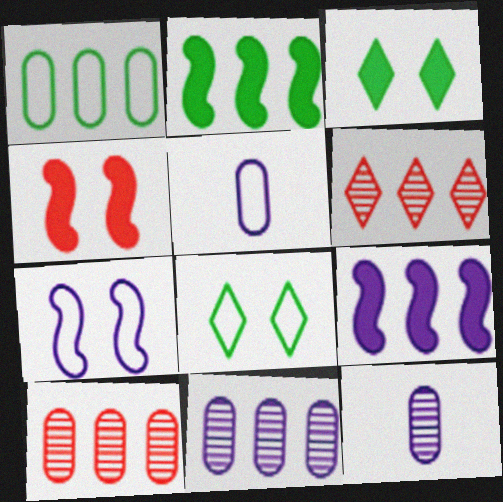[[1, 6, 9]]